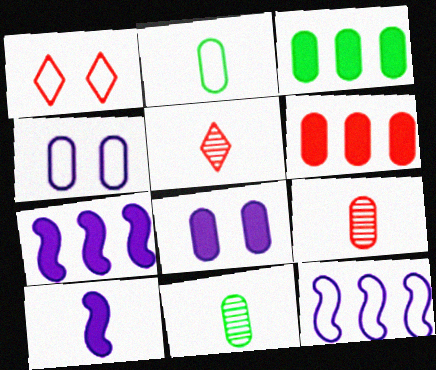[[1, 2, 12], 
[1, 7, 11], 
[2, 5, 10], 
[3, 4, 9], 
[4, 6, 11]]